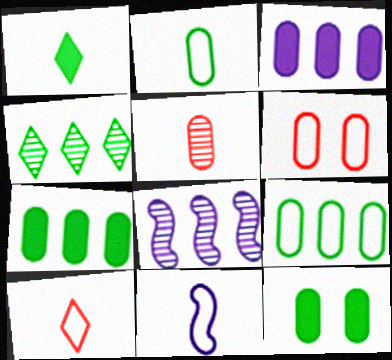[[1, 5, 11], 
[1, 6, 8], 
[2, 10, 11], 
[8, 10, 12]]